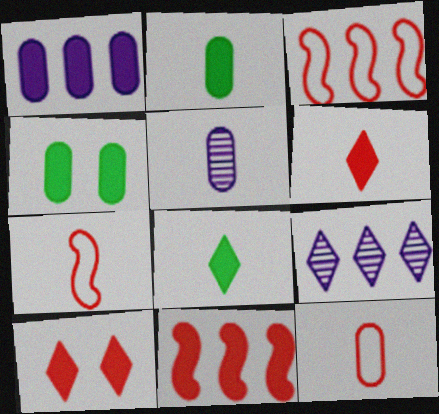[[2, 5, 12], 
[4, 7, 9], 
[5, 7, 8]]